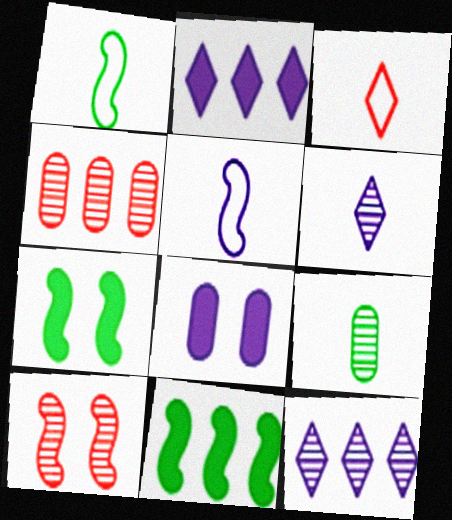[[5, 8, 12], 
[5, 10, 11], 
[9, 10, 12]]